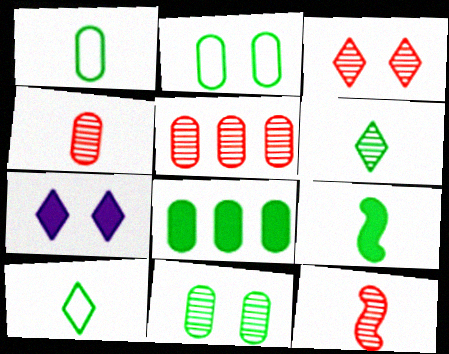[[1, 6, 9], 
[1, 8, 11], 
[3, 5, 12]]